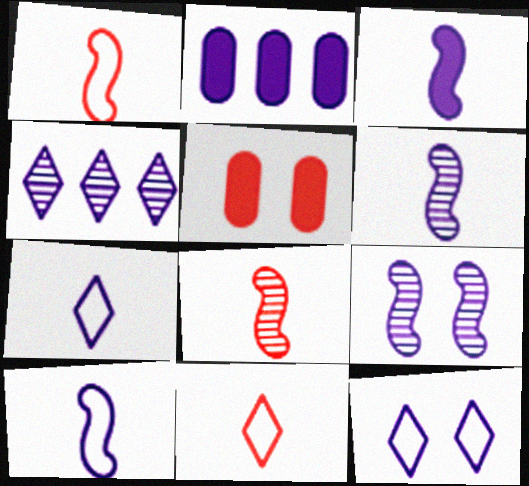[[2, 6, 12], 
[2, 7, 9], 
[3, 6, 10]]